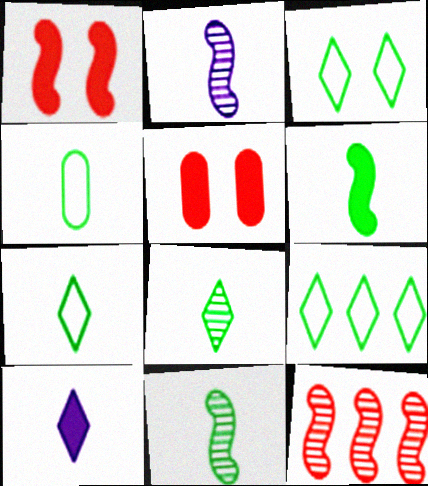[[2, 5, 9], 
[3, 7, 9], 
[4, 6, 8]]